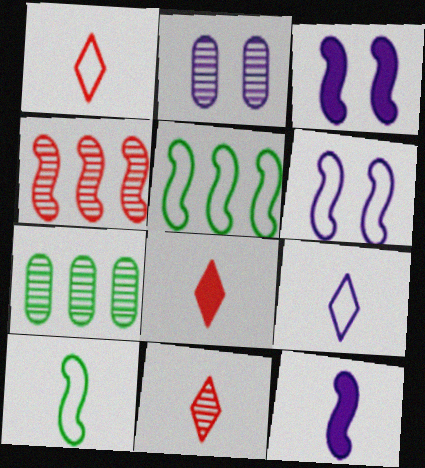[[1, 3, 7], 
[1, 8, 11], 
[2, 5, 8], 
[3, 4, 10], 
[6, 7, 8]]